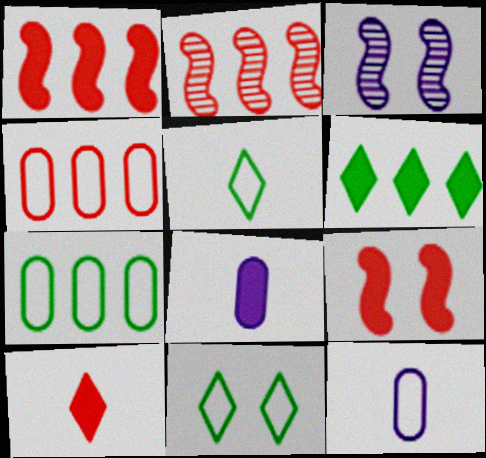[[2, 8, 11], 
[3, 7, 10], 
[6, 8, 9]]